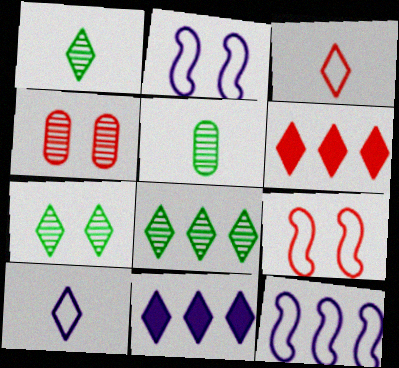[[1, 7, 8], 
[2, 5, 6], 
[3, 7, 11], 
[5, 9, 11], 
[6, 7, 10]]